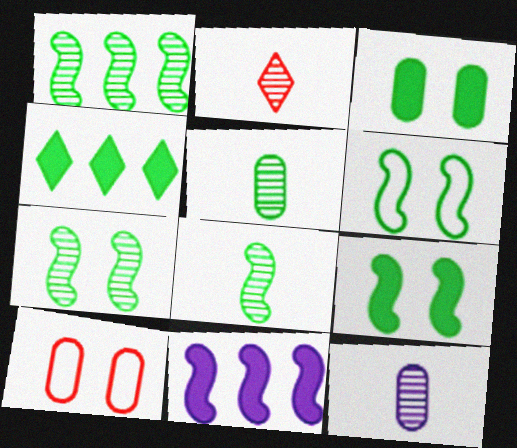[[1, 7, 8], 
[2, 8, 12], 
[4, 5, 6], 
[6, 7, 9]]